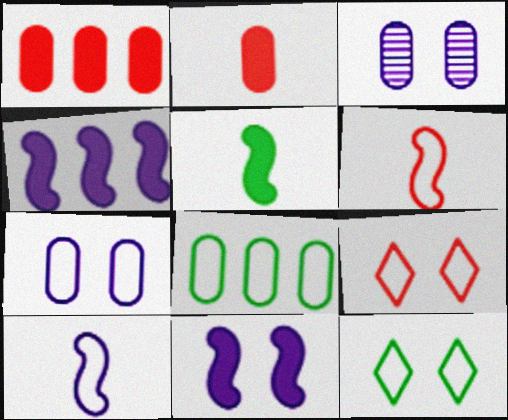[[2, 3, 8], 
[8, 9, 10]]